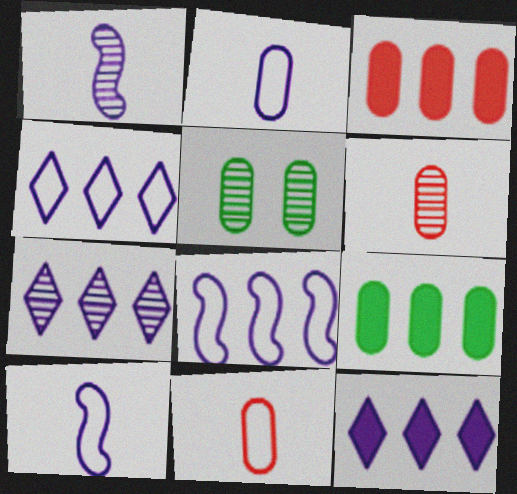[[2, 3, 5], 
[4, 7, 12]]